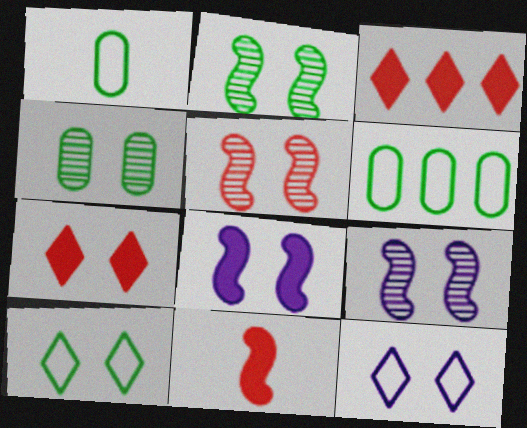[[1, 3, 9], 
[2, 5, 9]]